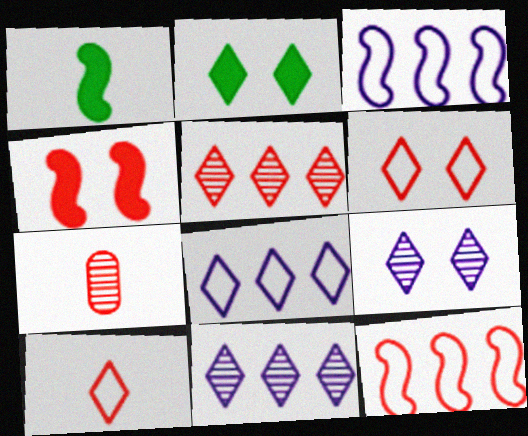[[2, 3, 7], 
[2, 6, 9], 
[2, 10, 11]]